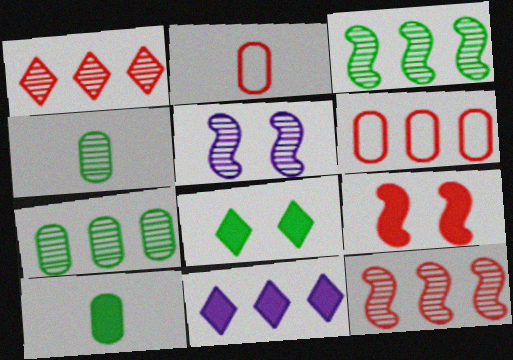[[1, 2, 9], 
[1, 4, 5], 
[3, 6, 11], 
[9, 10, 11]]